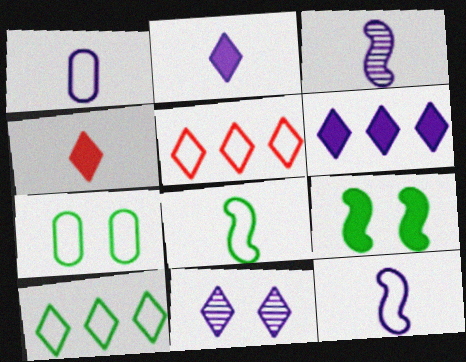[[1, 2, 3], 
[4, 10, 11], 
[5, 7, 12], 
[7, 8, 10]]